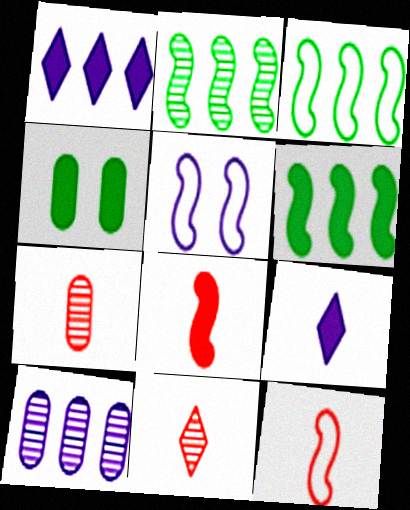[[1, 4, 8], 
[2, 3, 6], 
[2, 5, 8], 
[3, 5, 12], 
[5, 9, 10]]